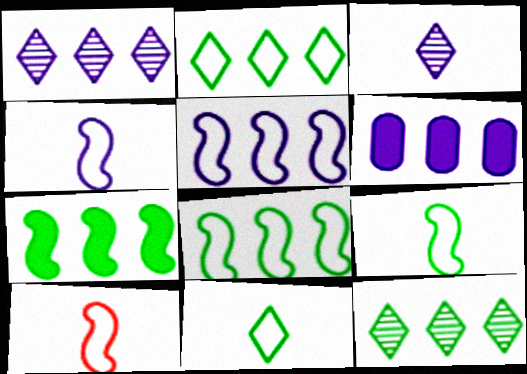[[1, 5, 6], 
[4, 9, 10]]